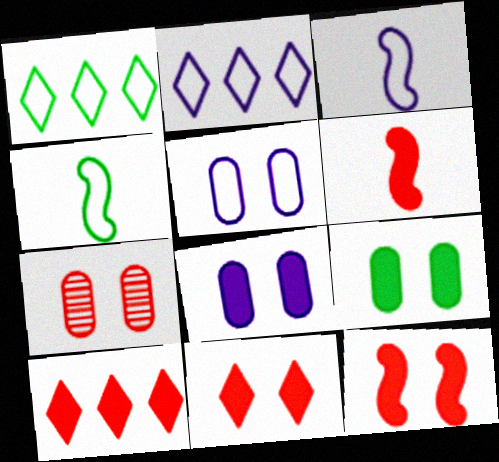[[2, 3, 5], 
[5, 7, 9]]